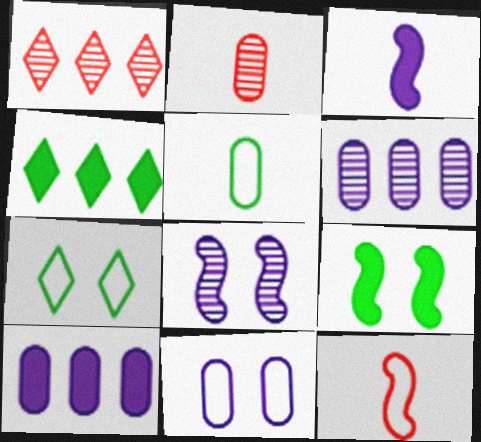[]